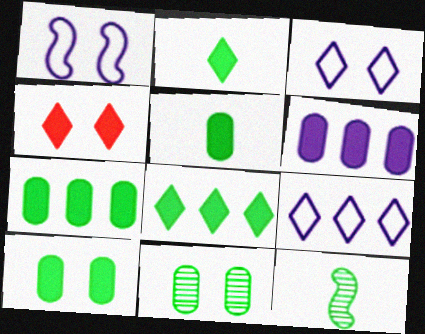[[1, 4, 11], 
[5, 7, 10]]